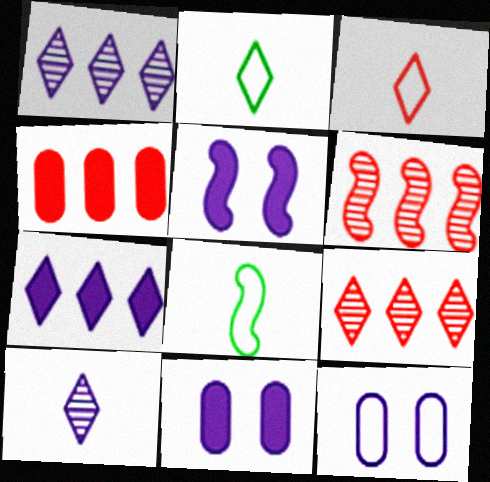[[2, 6, 11], 
[5, 6, 8], 
[8, 9, 11]]